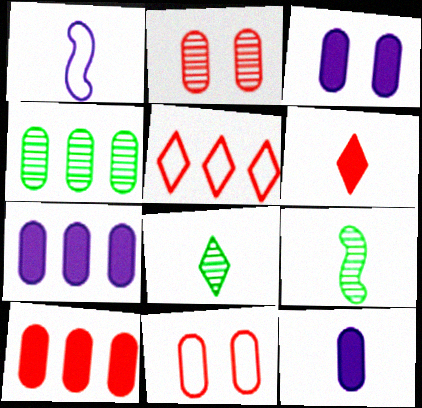[[3, 5, 9], 
[3, 7, 12], 
[4, 11, 12]]